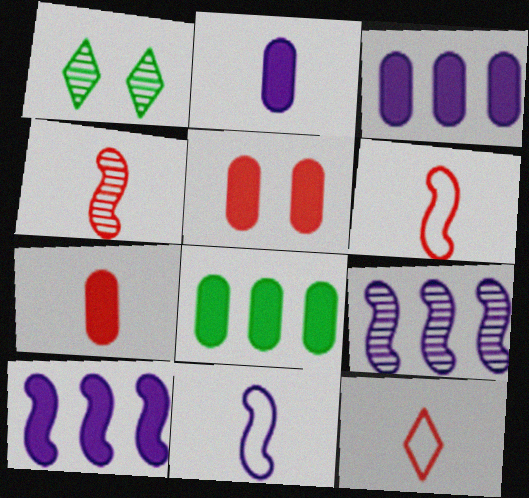[[1, 3, 6], 
[2, 5, 8], 
[4, 7, 12]]